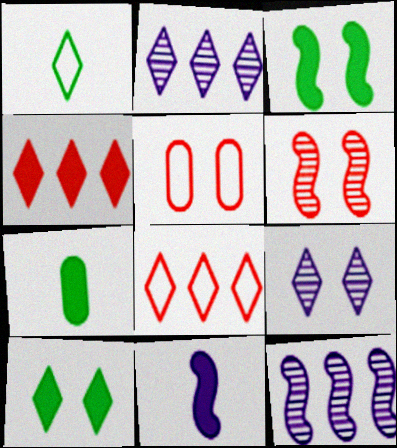[[1, 4, 9], 
[3, 5, 9]]